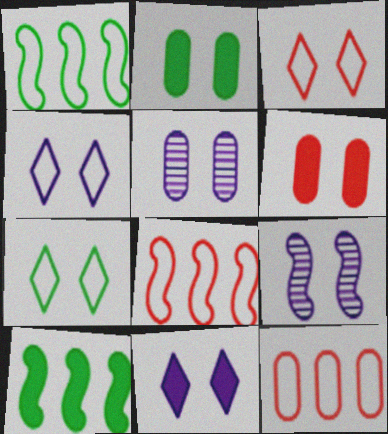[[2, 3, 9], 
[3, 4, 7], 
[6, 7, 9]]